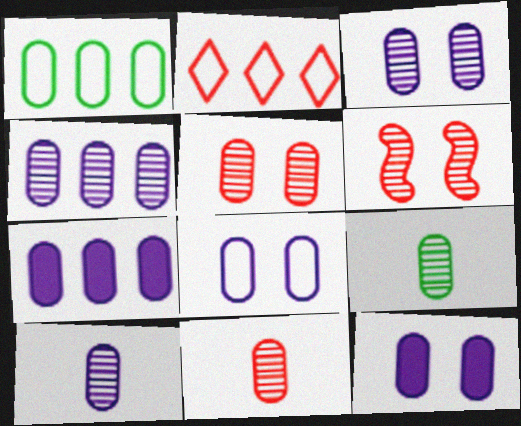[[1, 11, 12], 
[3, 4, 10], 
[3, 8, 12], 
[4, 5, 9], 
[7, 8, 10], 
[9, 10, 11]]